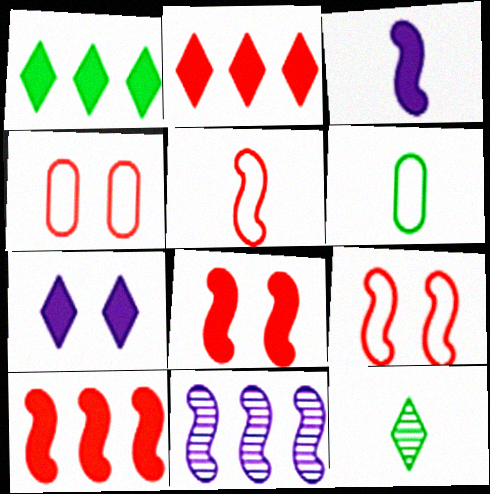[]